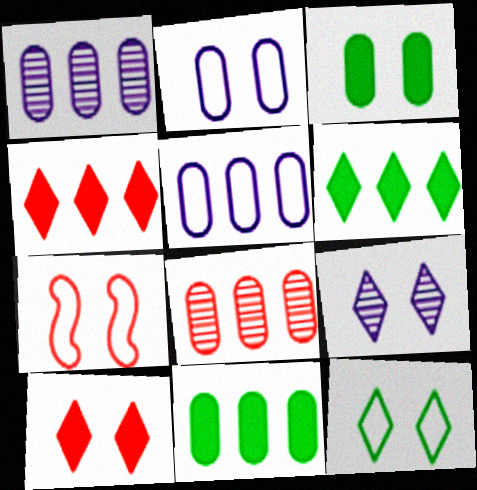[[2, 7, 12], 
[3, 7, 9], 
[5, 8, 11], 
[9, 10, 12]]